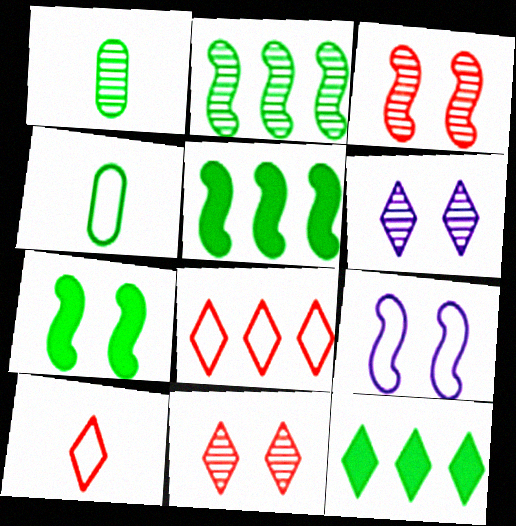[[3, 7, 9], 
[4, 8, 9], 
[6, 10, 12]]